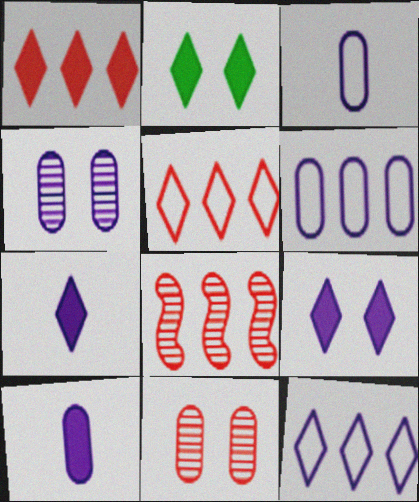[[1, 2, 7], 
[2, 3, 8], 
[4, 6, 10]]